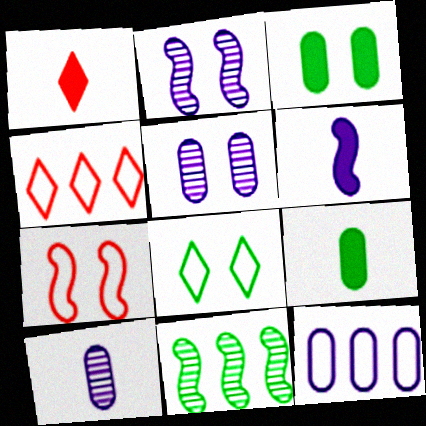[[1, 6, 9], 
[2, 4, 9], 
[6, 7, 11], 
[8, 9, 11]]